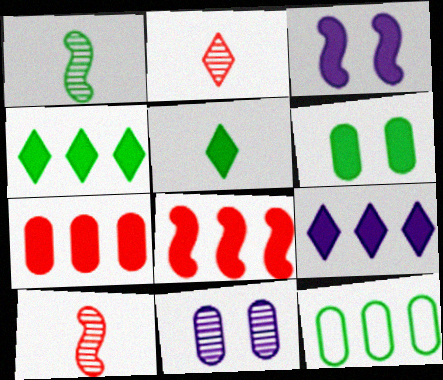[[2, 3, 12], 
[3, 5, 7]]